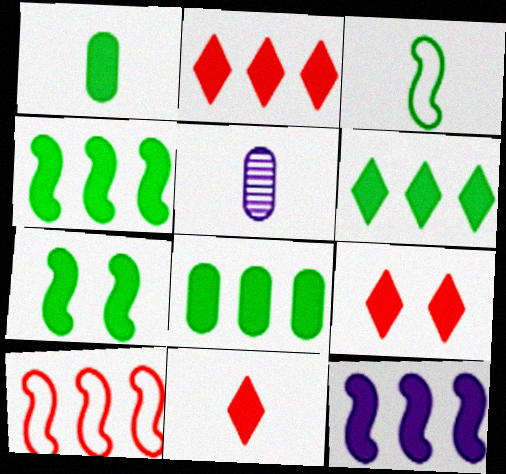[[1, 6, 7], 
[1, 9, 12], 
[2, 8, 12], 
[2, 9, 11], 
[3, 5, 11], 
[4, 6, 8]]